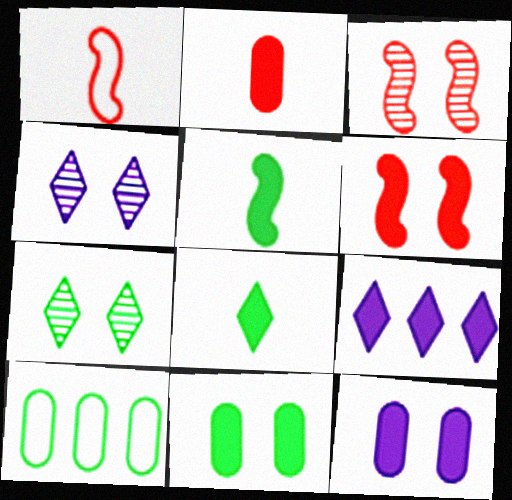[[5, 7, 10]]